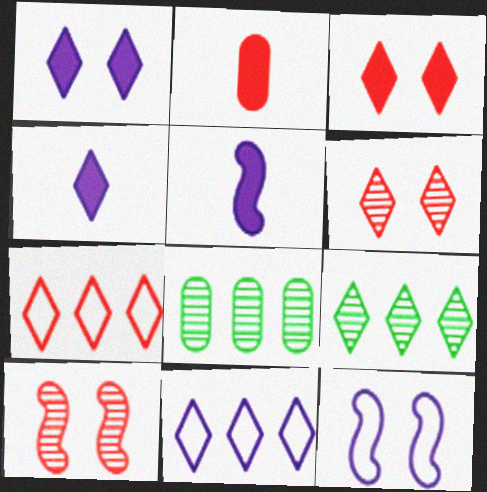[[2, 7, 10], 
[2, 9, 12]]